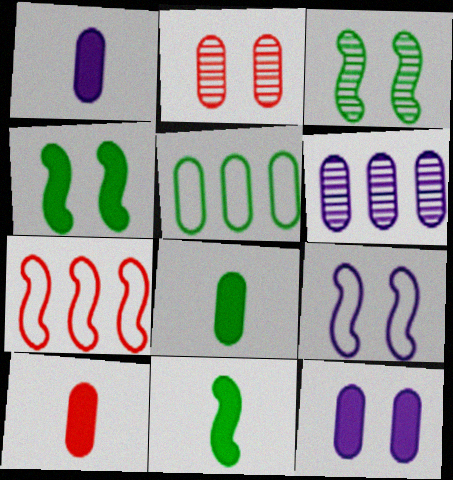[[1, 2, 5], 
[1, 8, 10]]